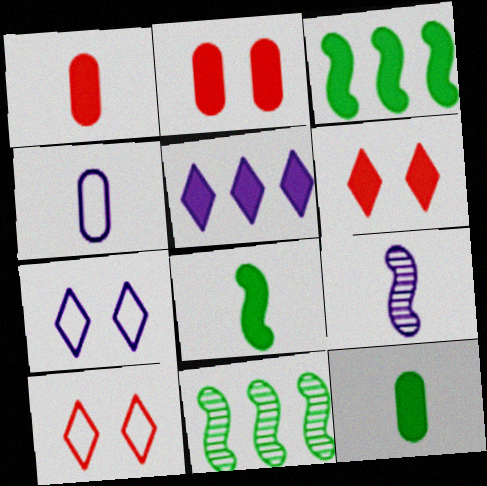[[1, 7, 11], 
[2, 5, 8], 
[4, 6, 11]]